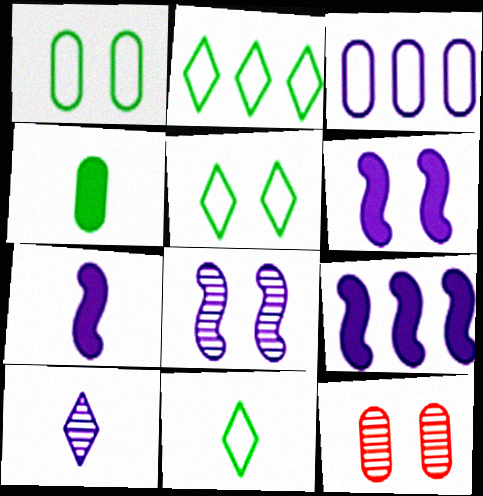[[2, 5, 11], 
[2, 7, 12], 
[3, 4, 12], 
[3, 6, 10], 
[5, 6, 12], 
[6, 7, 9], 
[9, 11, 12]]